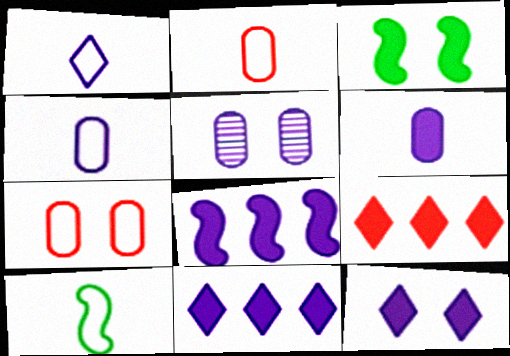[[1, 2, 10], 
[1, 5, 8], 
[3, 6, 9], 
[5, 9, 10], 
[6, 8, 12]]